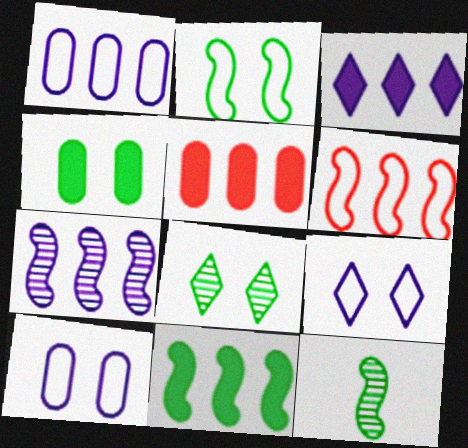[[1, 3, 7], 
[2, 4, 8], 
[2, 11, 12], 
[3, 5, 11], 
[5, 9, 12], 
[6, 7, 11]]